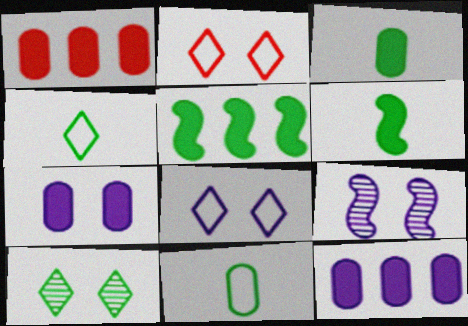[[1, 3, 7], 
[1, 4, 9], 
[5, 10, 11], 
[7, 8, 9]]